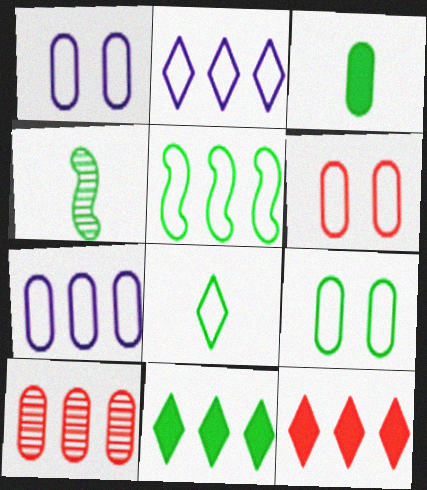[[1, 3, 10], 
[1, 4, 12], 
[1, 6, 9], 
[3, 4, 8], 
[4, 9, 11], 
[5, 8, 9]]